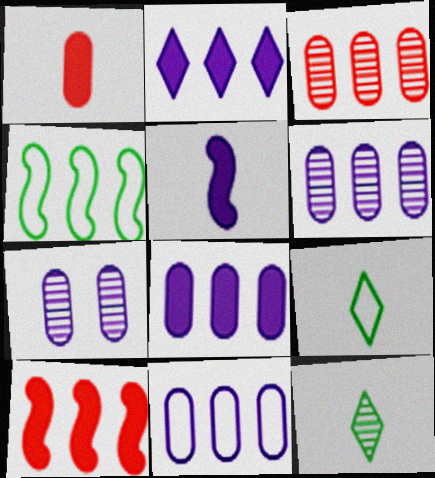[[2, 3, 4], 
[6, 8, 11], 
[7, 9, 10]]